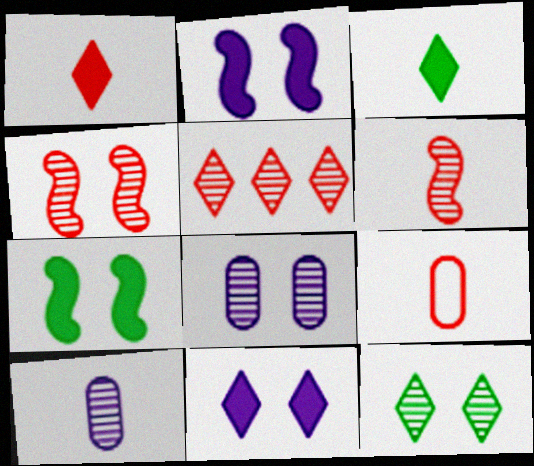[[1, 6, 9], 
[4, 8, 12]]